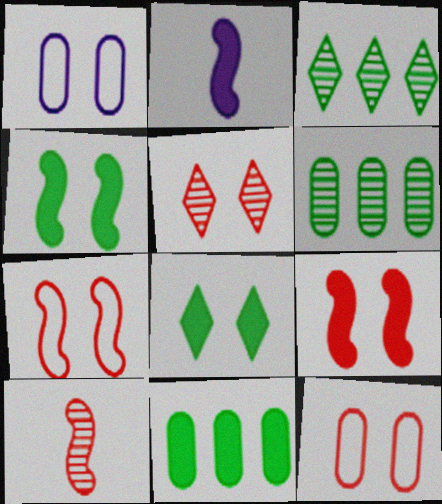[[1, 4, 5], 
[2, 3, 12], 
[5, 9, 12]]